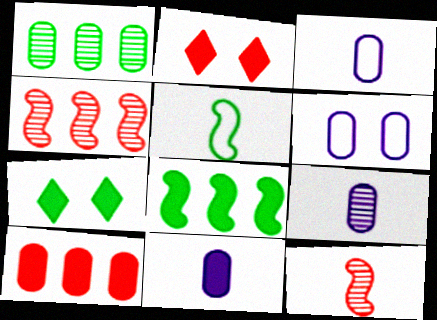[[1, 5, 7], 
[2, 8, 11], 
[3, 4, 7], 
[3, 9, 11]]